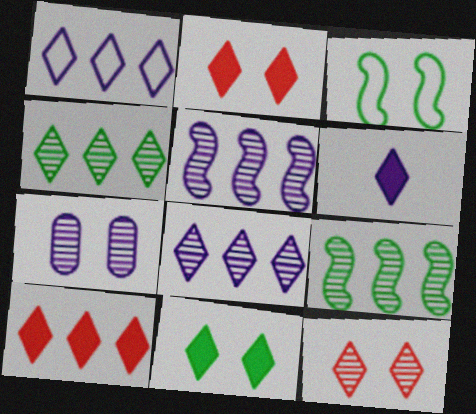[[1, 4, 10], 
[2, 3, 7], 
[6, 10, 11]]